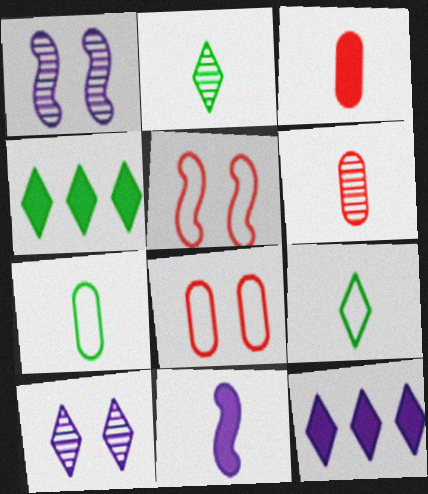[[6, 9, 11]]